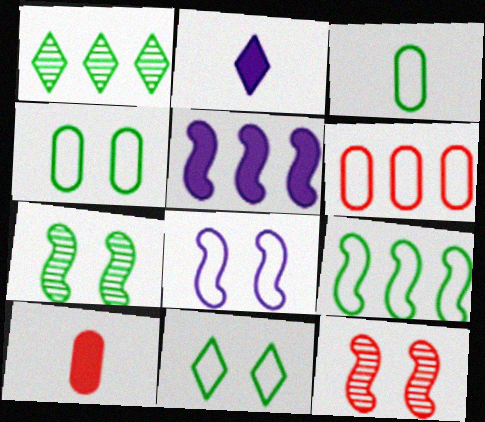[[1, 5, 6], 
[1, 8, 10], 
[2, 6, 7], 
[3, 9, 11]]